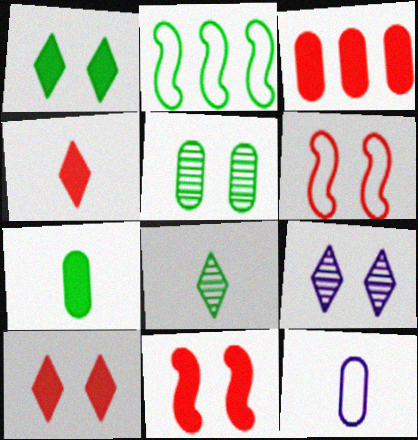[[3, 4, 11], 
[3, 5, 12]]